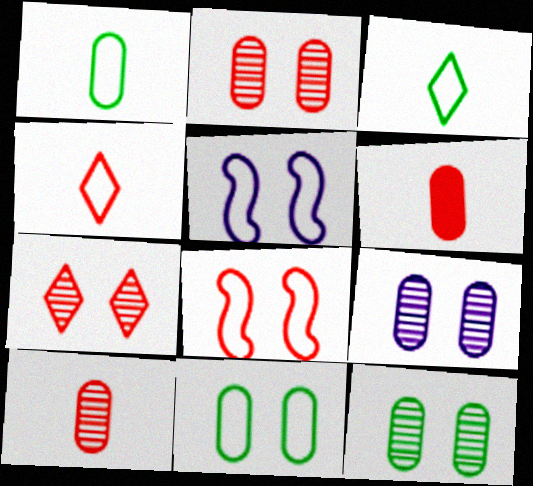[[2, 9, 12]]